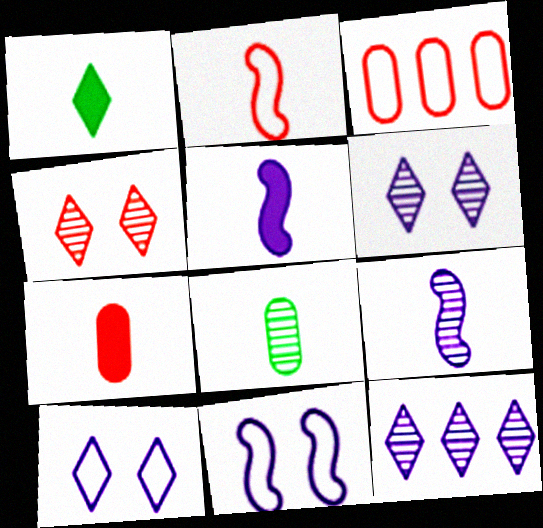[[1, 5, 7]]